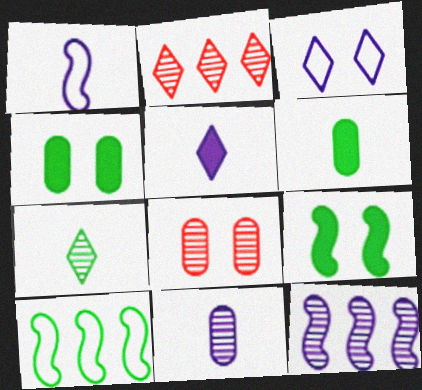[[1, 2, 4], 
[1, 5, 11], 
[3, 8, 9], 
[4, 7, 10], 
[5, 8, 10], 
[7, 8, 12]]